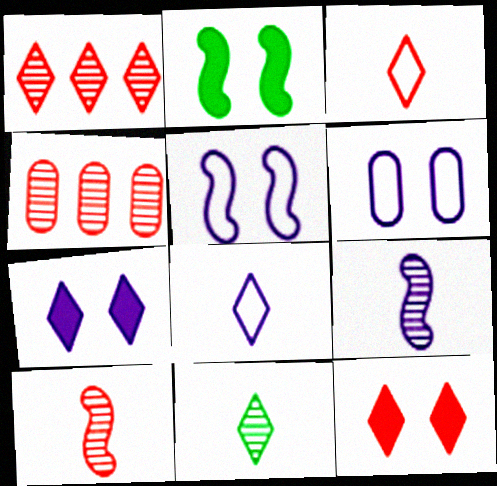[[1, 3, 12], 
[2, 4, 8]]